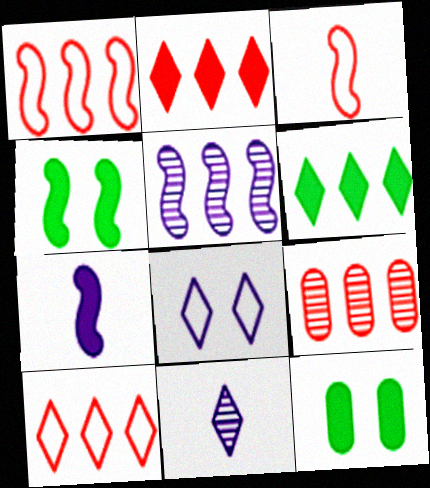[[1, 2, 9], 
[1, 11, 12], 
[2, 7, 12], 
[3, 4, 5]]